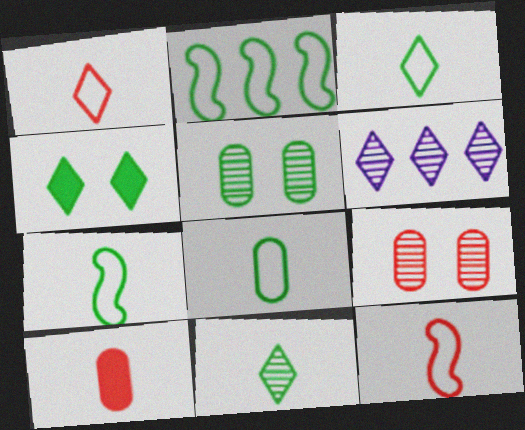[[1, 4, 6], 
[3, 7, 8]]